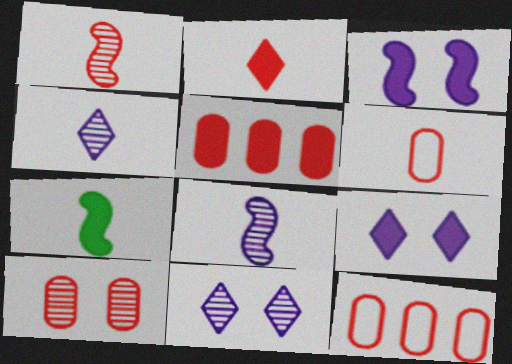[[1, 2, 6], 
[4, 6, 7], 
[5, 6, 10], 
[5, 7, 9], 
[7, 11, 12]]